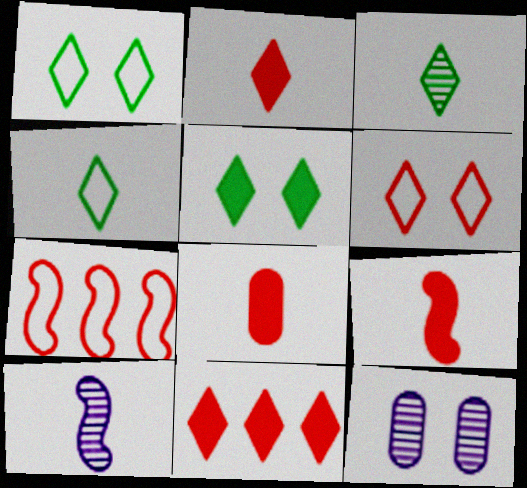[[2, 8, 9], 
[4, 8, 10]]